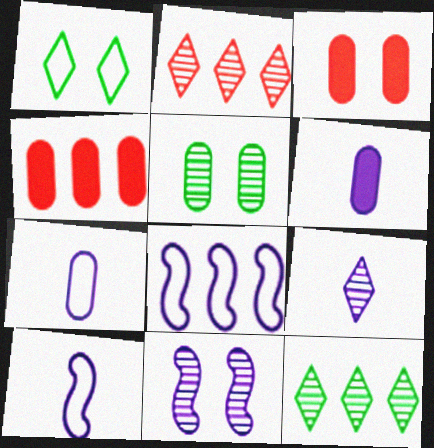[[1, 3, 11], 
[3, 10, 12], 
[4, 5, 7], 
[4, 8, 12], 
[6, 9, 10]]